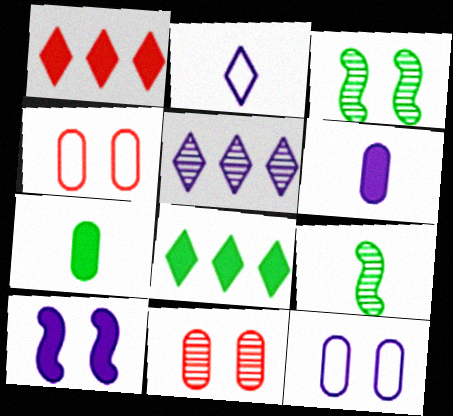[[1, 7, 10], 
[1, 9, 12], 
[5, 9, 11]]